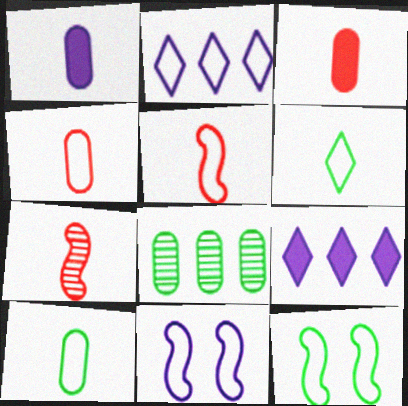[[1, 6, 7], 
[2, 4, 12]]